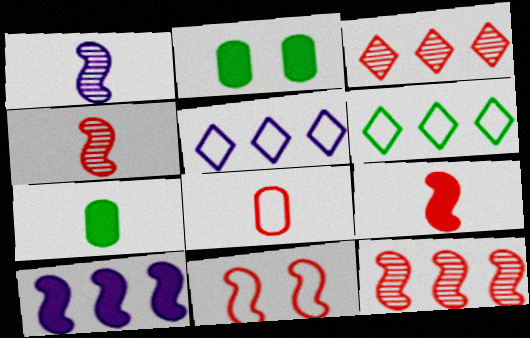[[2, 4, 5], 
[9, 11, 12]]